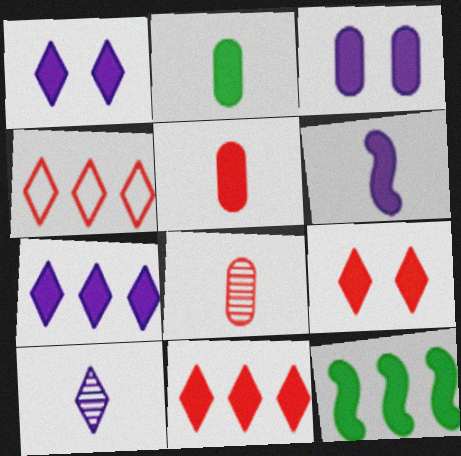[[1, 5, 12], 
[3, 6, 7]]